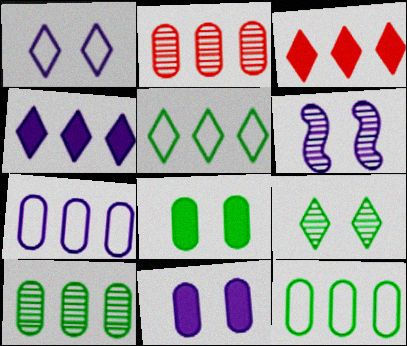[[1, 6, 11]]